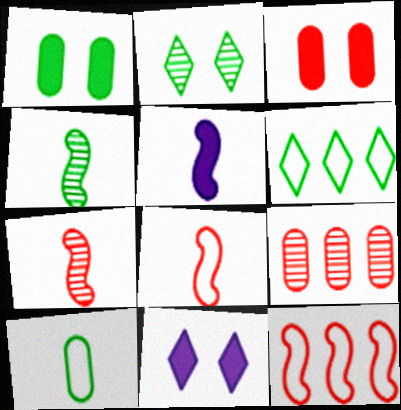[[1, 4, 6], 
[4, 5, 8]]